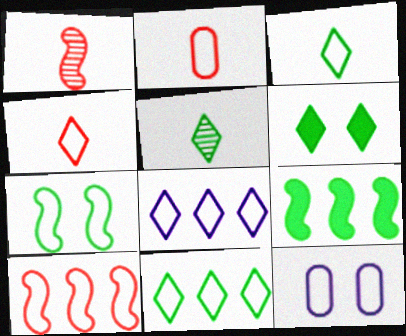[[2, 7, 8], 
[3, 10, 12], 
[5, 6, 11]]